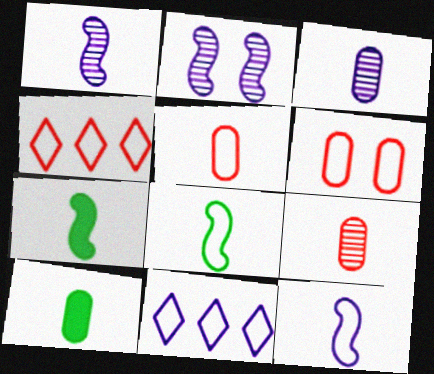[[2, 4, 10], 
[3, 5, 10], 
[6, 8, 11]]